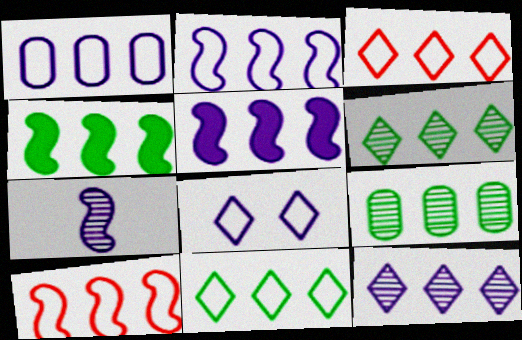[[1, 5, 12], 
[1, 10, 11], 
[3, 5, 9], 
[4, 9, 11]]